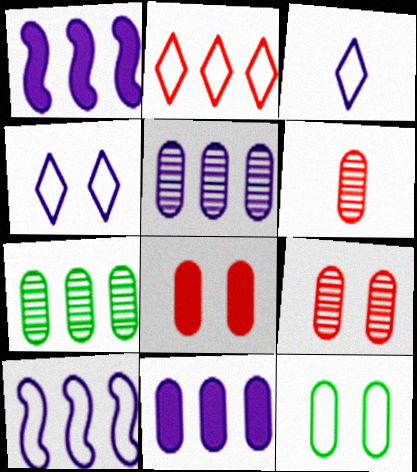[[1, 2, 7], 
[6, 11, 12]]